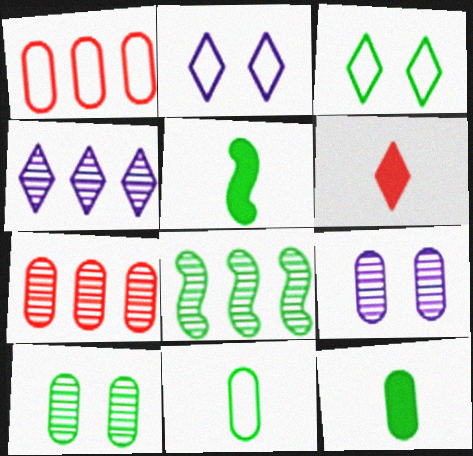[[1, 9, 12], 
[2, 5, 7], 
[3, 4, 6], 
[3, 8, 12], 
[4, 7, 8]]